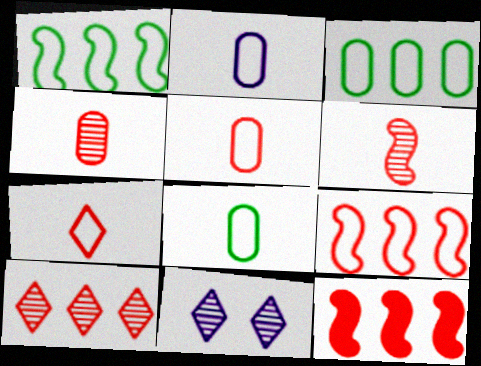[[2, 5, 8], 
[8, 11, 12]]